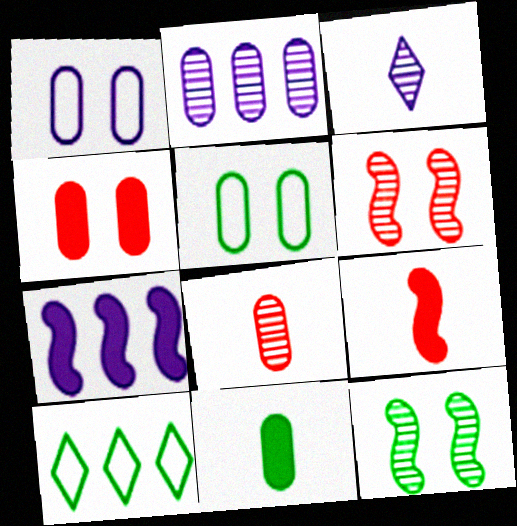[[1, 3, 7], 
[10, 11, 12]]